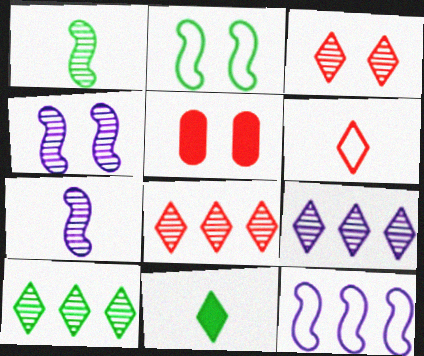[[8, 9, 10]]